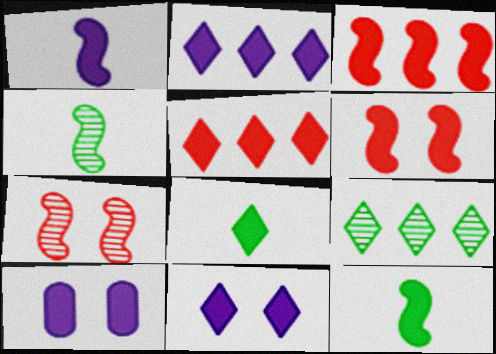[[1, 2, 10], 
[3, 8, 10], 
[5, 8, 11], 
[5, 10, 12]]